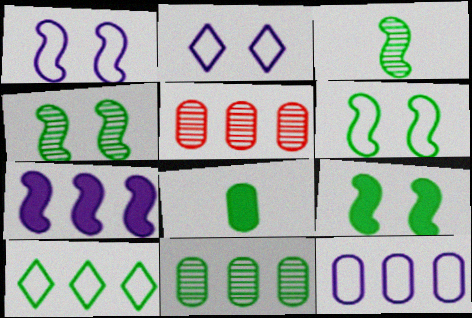[[4, 6, 9], 
[4, 8, 10], 
[5, 7, 10]]